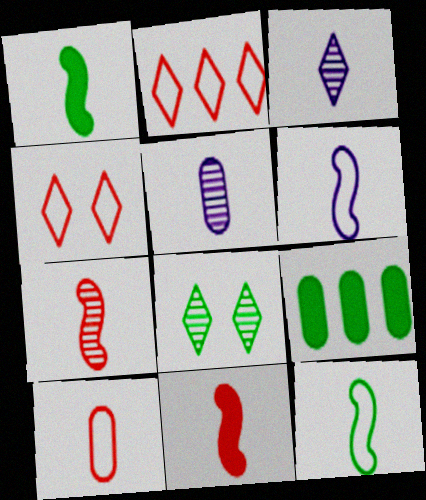[[1, 3, 10], 
[1, 6, 7], 
[8, 9, 12]]